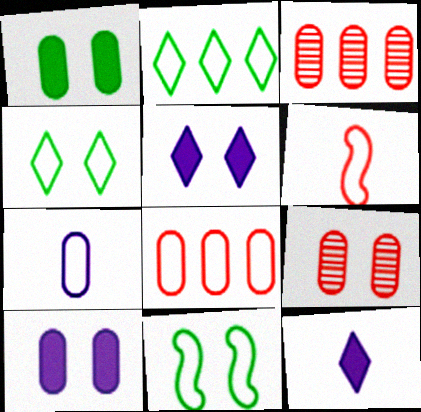[[1, 3, 7], 
[3, 11, 12], 
[5, 9, 11]]